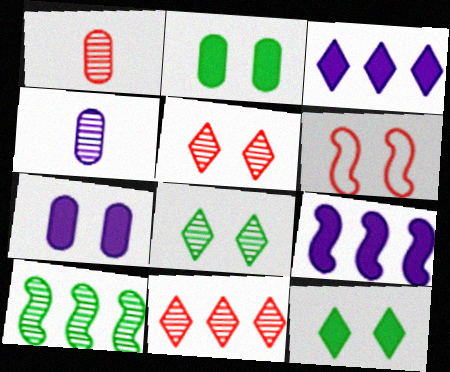[[4, 5, 10], 
[6, 7, 8]]